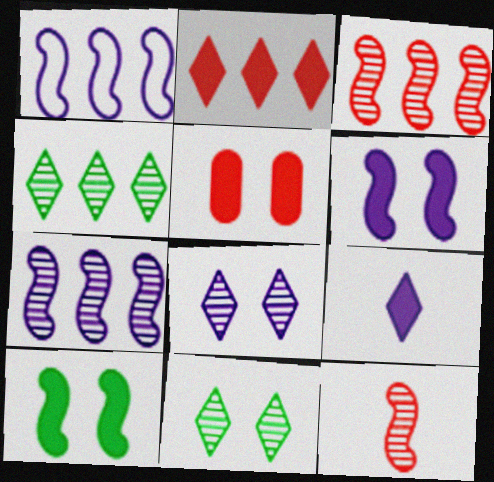[[1, 10, 12]]